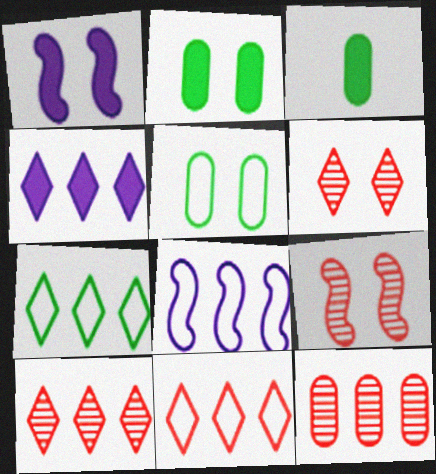[[1, 5, 6], 
[3, 6, 8], 
[4, 7, 10]]